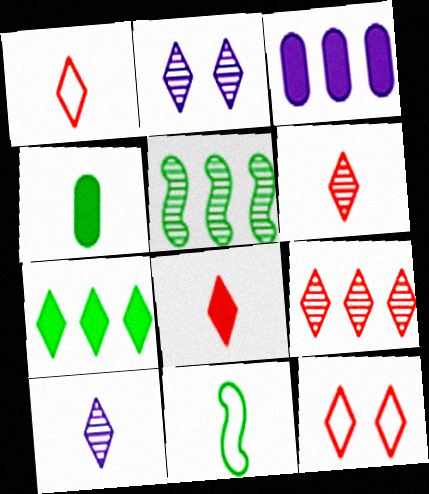[[1, 2, 7], 
[1, 6, 8], 
[7, 10, 12], 
[8, 9, 12]]